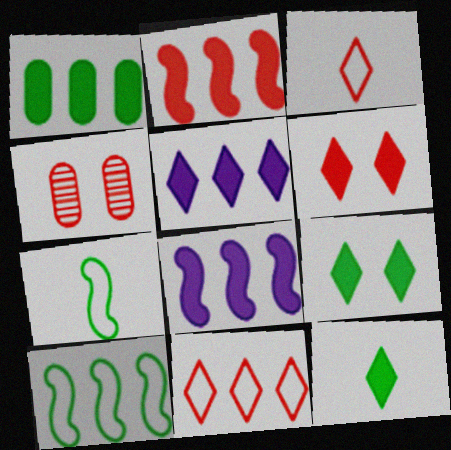[[1, 2, 5], 
[2, 3, 4], 
[4, 5, 7], 
[5, 6, 12]]